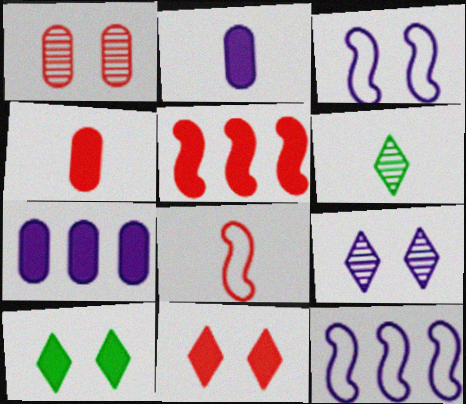[[1, 3, 10], 
[2, 5, 10], 
[2, 6, 8], 
[2, 9, 12], 
[4, 5, 11]]